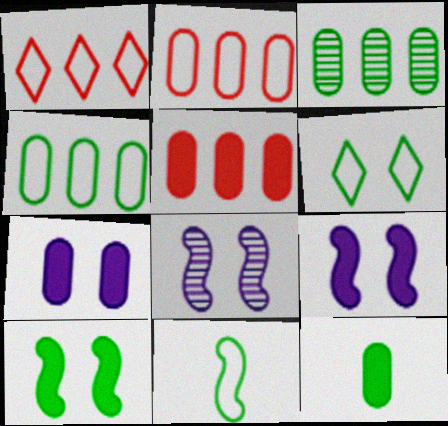[[1, 8, 12], 
[4, 6, 11], 
[5, 7, 12]]